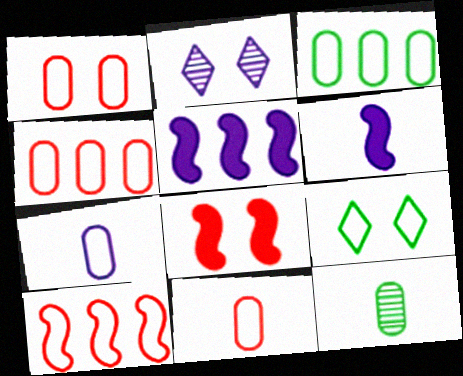[[1, 3, 7], 
[1, 4, 11], 
[2, 5, 7], 
[7, 9, 10]]